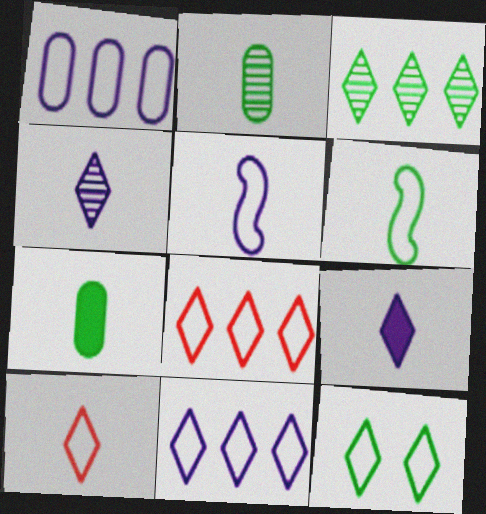[[10, 11, 12]]